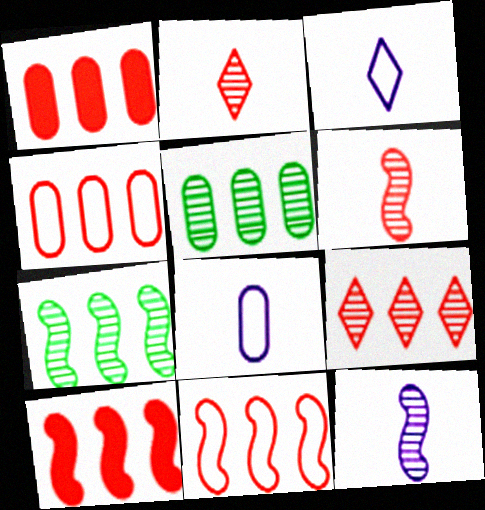[[1, 9, 11], 
[4, 9, 10]]